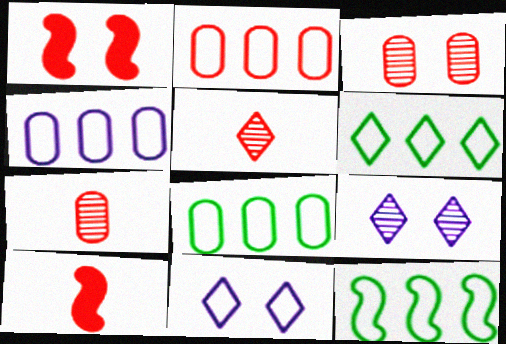[[1, 2, 5], 
[2, 4, 8], 
[6, 8, 12], 
[8, 9, 10]]